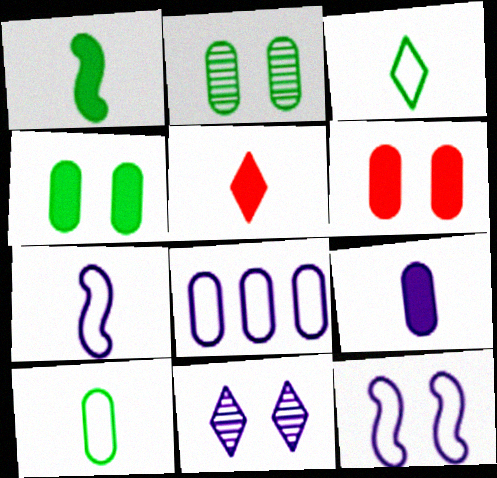[[1, 5, 9]]